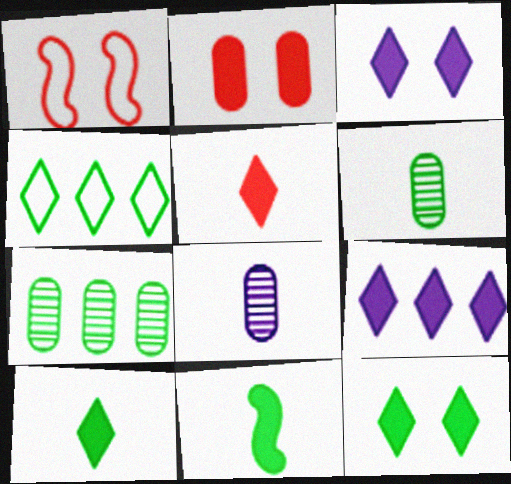[[1, 6, 9], 
[2, 9, 11], 
[5, 9, 12]]